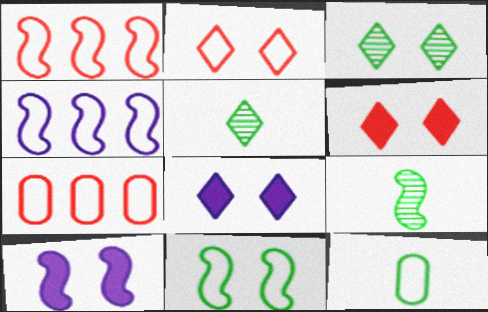[[1, 9, 10], 
[2, 3, 8], 
[2, 4, 12], 
[5, 7, 10], 
[7, 8, 9]]